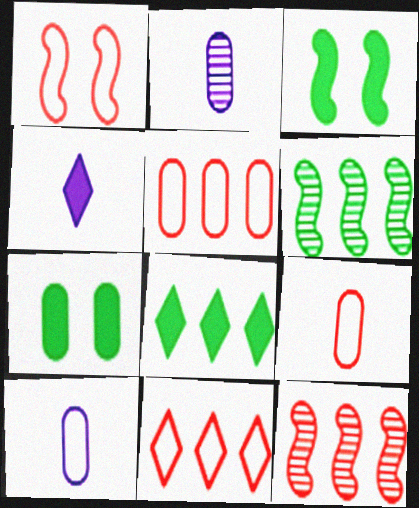[[1, 2, 8], 
[1, 9, 11], 
[2, 3, 11], 
[2, 5, 7]]